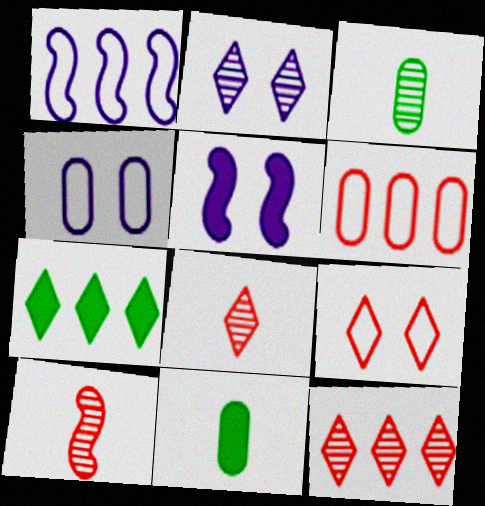[[2, 4, 5], 
[4, 7, 10]]